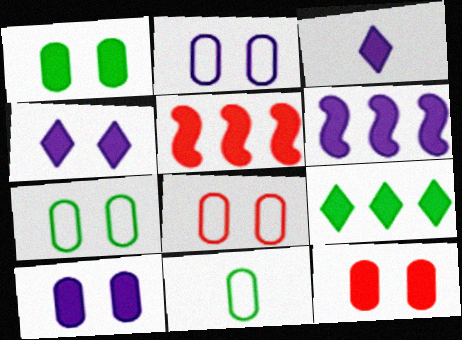[[1, 3, 5], 
[1, 10, 12], 
[2, 7, 8], 
[3, 6, 10]]